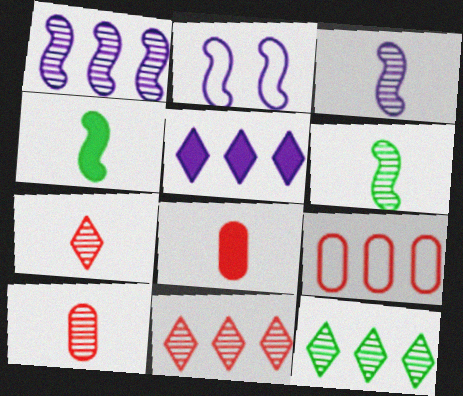[[2, 8, 12]]